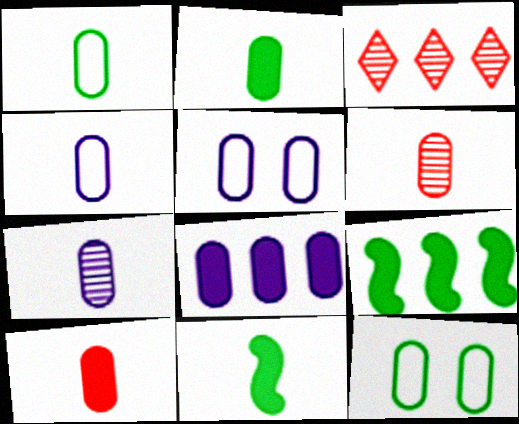[[1, 7, 10], 
[2, 4, 6], 
[3, 5, 11], 
[5, 7, 8], 
[6, 8, 12]]